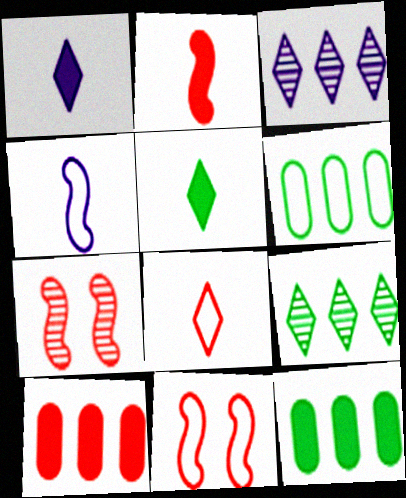[[1, 6, 7], 
[7, 8, 10]]